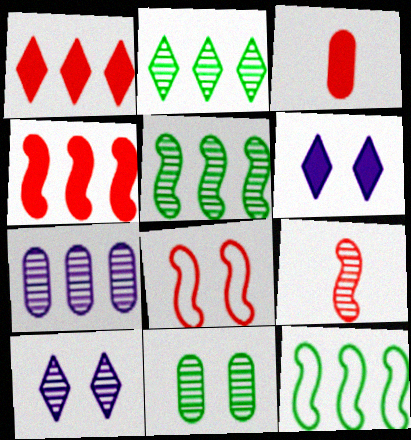[[1, 7, 12], 
[3, 10, 12], 
[4, 8, 9], 
[6, 8, 11]]